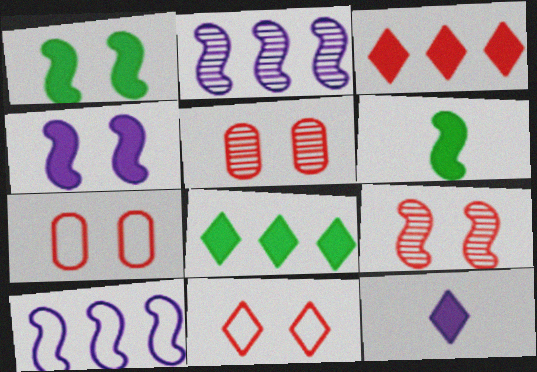[[6, 9, 10]]